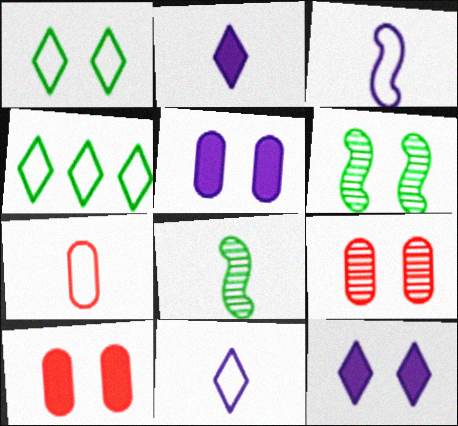[[2, 7, 8]]